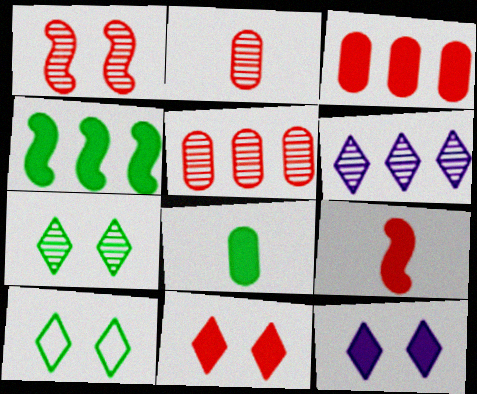[[3, 9, 11]]